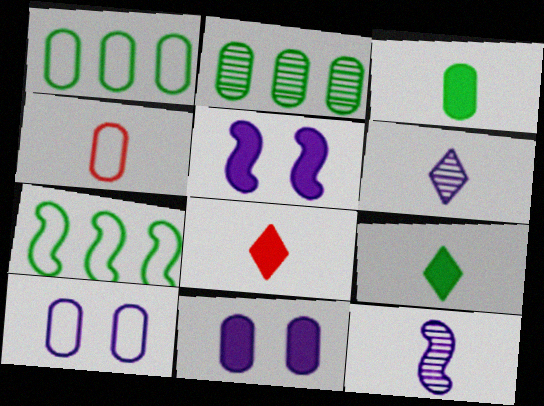[[1, 4, 10], 
[2, 4, 11], 
[4, 9, 12]]